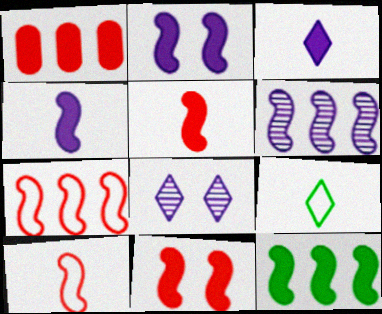[[2, 5, 12], 
[4, 11, 12], 
[6, 7, 12]]